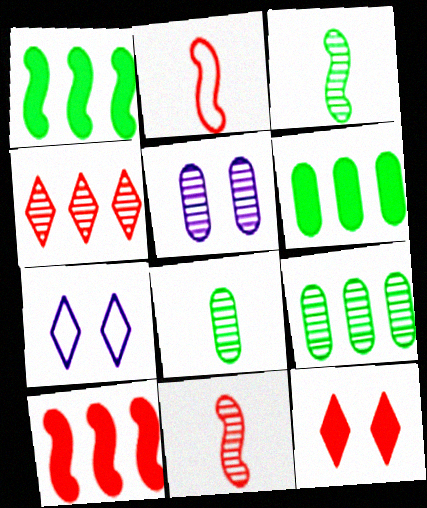[[3, 4, 5], 
[6, 7, 11], 
[7, 8, 10]]